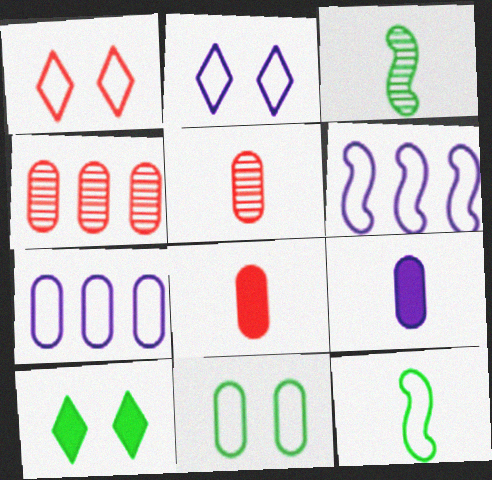[[1, 7, 12], 
[4, 9, 11], 
[5, 6, 10]]